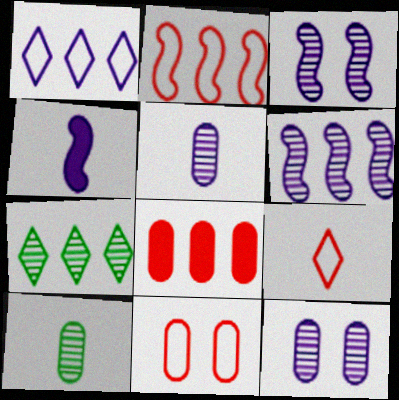[[1, 4, 12], 
[2, 9, 11], 
[4, 7, 11], 
[4, 9, 10]]